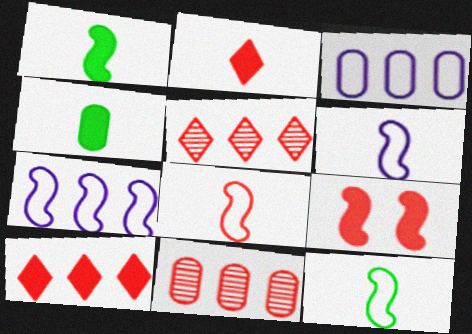[[6, 8, 12]]